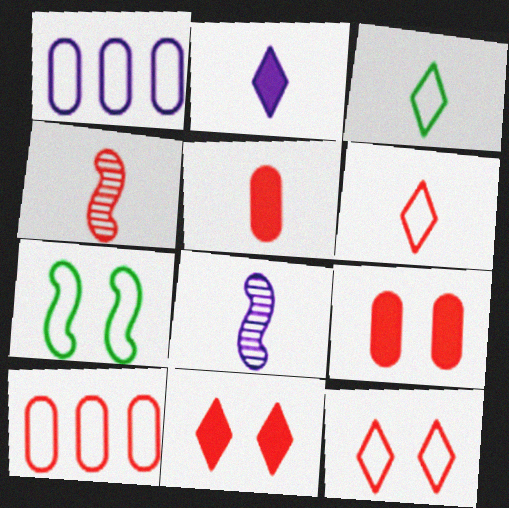[[1, 6, 7], 
[3, 5, 8], 
[4, 5, 6], 
[4, 10, 11]]